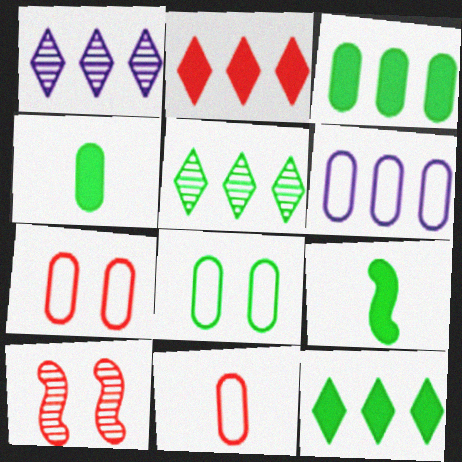[[1, 7, 9], 
[2, 10, 11], 
[5, 8, 9], 
[6, 8, 11]]